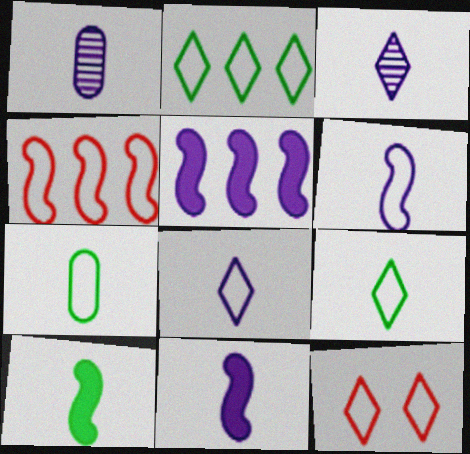[[1, 8, 11], 
[2, 8, 12]]